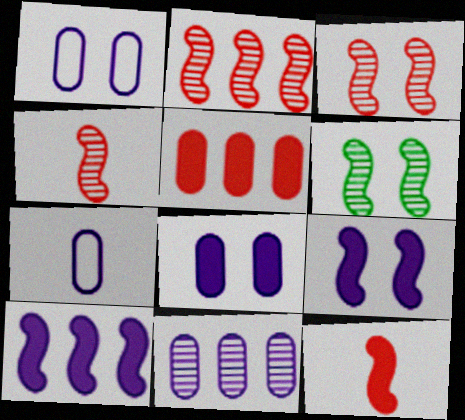[[2, 3, 4], 
[7, 8, 11]]